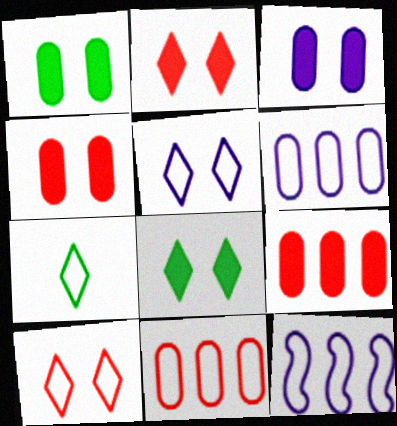[[1, 3, 4]]